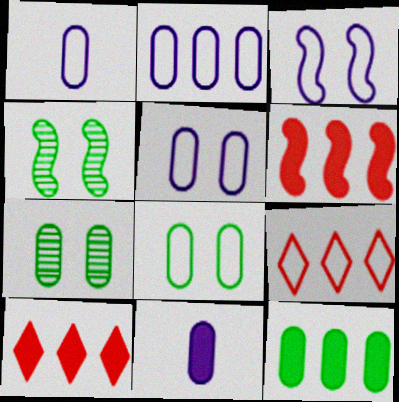[[1, 2, 5], 
[1, 4, 10], 
[4, 9, 11]]